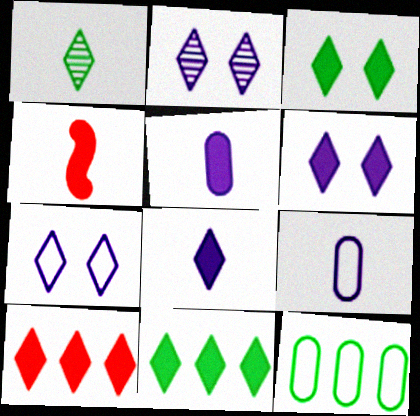[[1, 4, 9], 
[1, 7, 10], 
[2, 4, 12], 
[2, 6, 7], 
[3, 8, 10]]